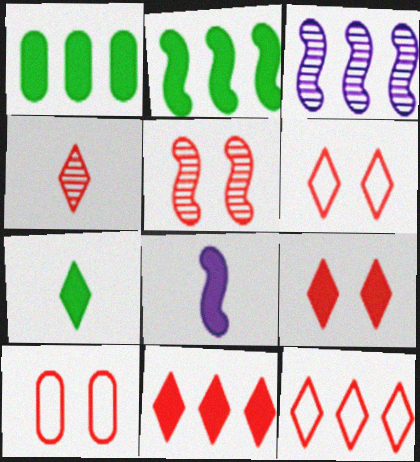[[1, 3, 12], 
[1, 8, 9], 
[3, 7, 10], 
[4, 6, 11], 
[4, 9, 12], 
[5, 9, 10]]